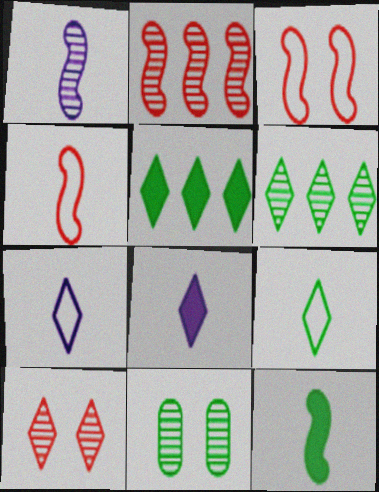[[1, 4, 12], 
[5, 7, 10]]